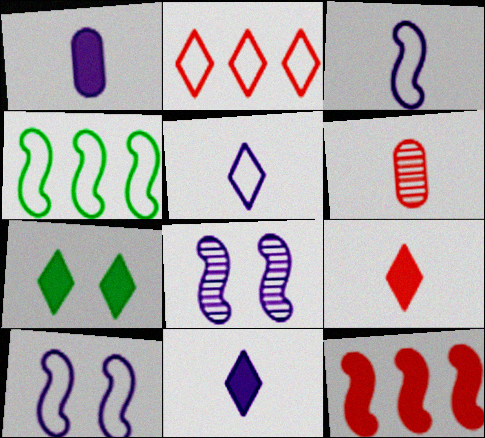[[1, 7, 12]]